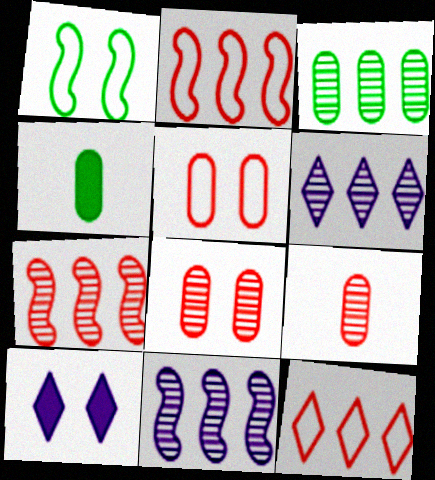[[1, 8, 10], 
[3, 6, 7]]